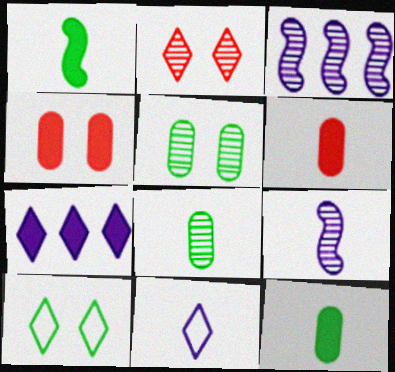[[1, 4, 7], 
[2, 3, 8], 
[3, 6, 10]]